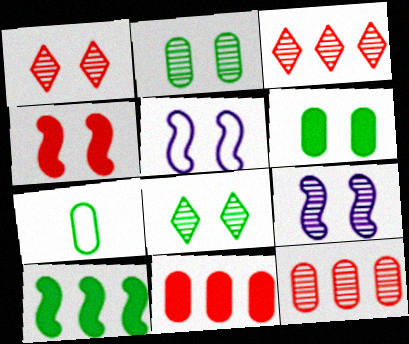[[1, 2, 9], 
[1, 5, 6], 
[7, 8, 10]]